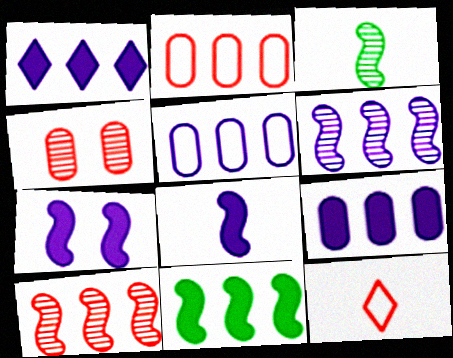[[1, 5, 6]]